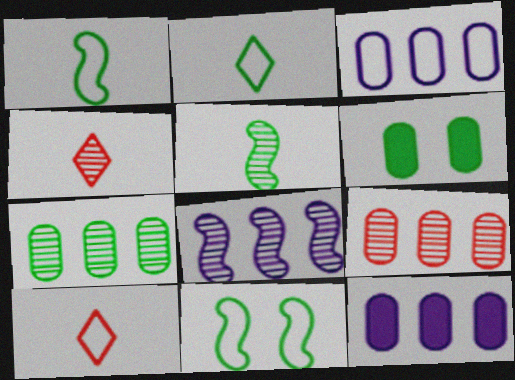[[3, 10, 11], 
[4, 11, 12], 
[6, 8, 10]]